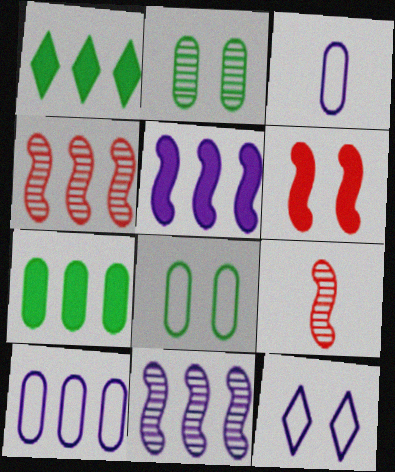[[1, 4, 10], 
[2, 6, 12], 
[7, 9, 12]]